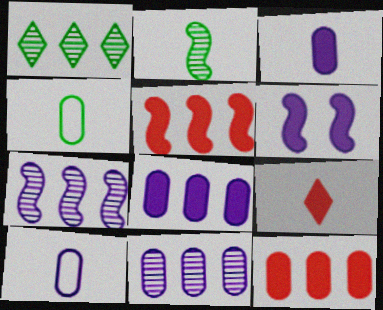[[2, 9, 10]]